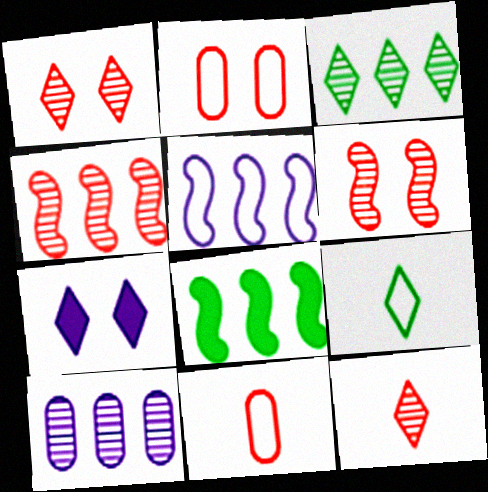[[2, 5, 9], 
[3, 4, 10], 
[4, 5, 8]]